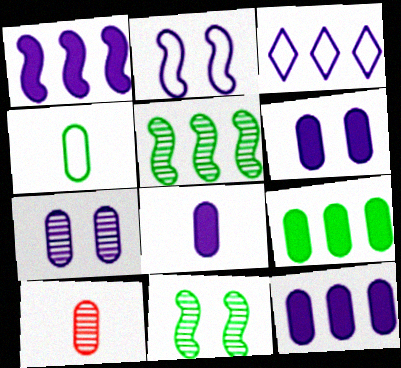[[4, 8, 10], 
[6, 8, 12]]